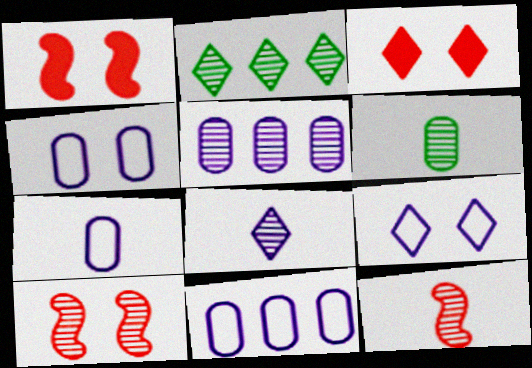[[1, 2, 7], 
[4, 7, 11], 
[6, 8, 12]]